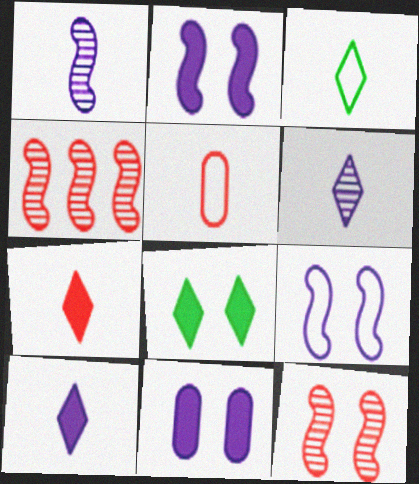[[3, 4, 11], 
[3, 6, 7]]